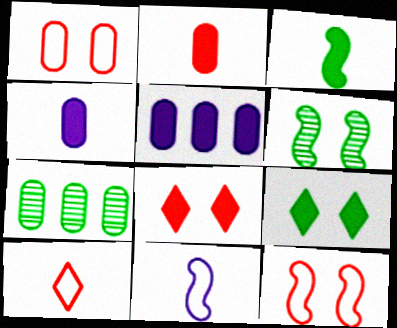[[1, 4, 7], 
[3, 5, 8], 
[5, 6, 10], 
[7, 8, 11]]